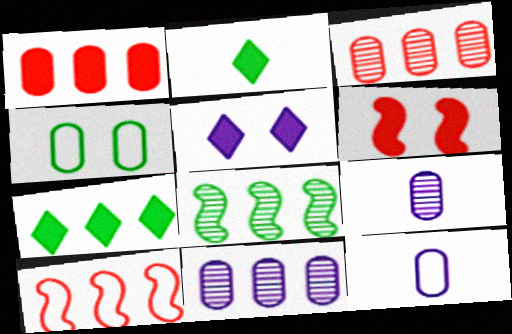[[1, 4, 9], 
[2, 4, 8], 
[7, 10, 11]]